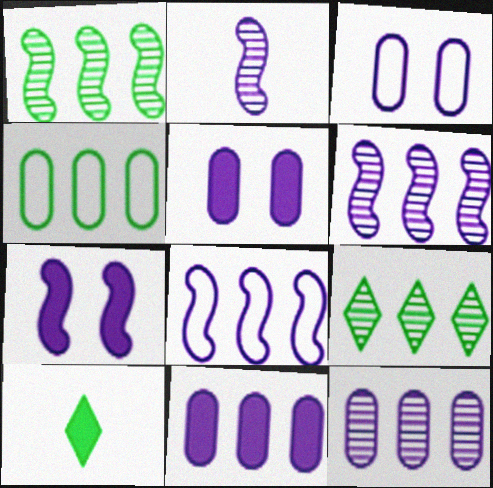[[2, 7, 8]]